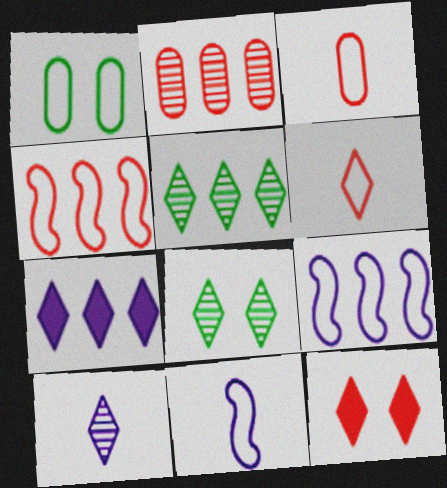[[1, 6, 9], 
[6, 7, 8]]